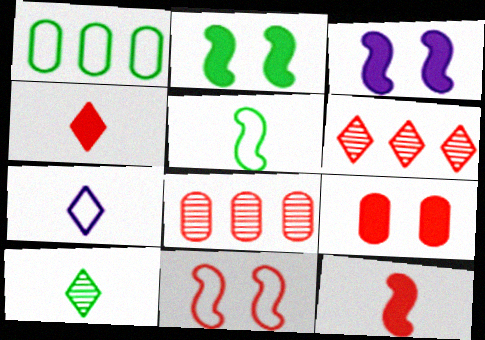[[1, 2, 10], 
[1, 7, 11], 
[2, 7, 8], 
[4, 7, 10], 
[4, 8, 11]]